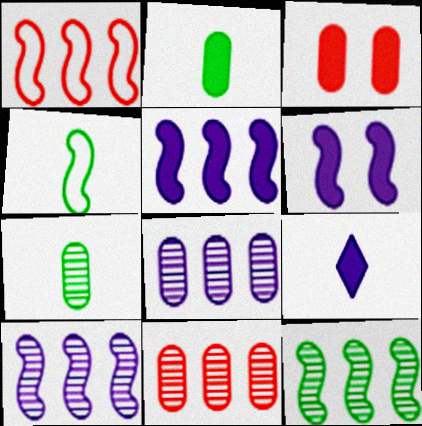[[1, 5, 12]]